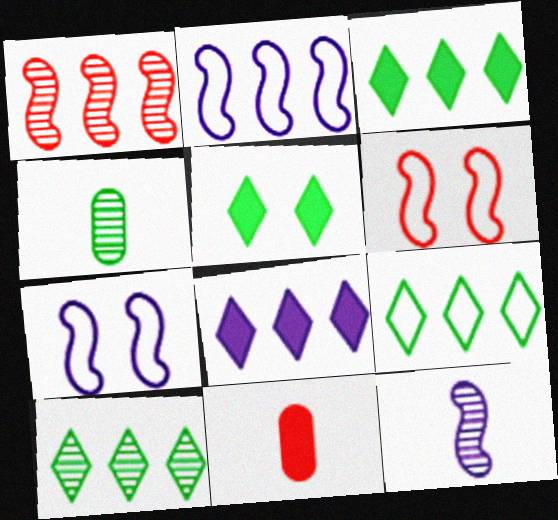[[3, 9, 10], 
[4, 6, 8], 
[7, 10, 11]]